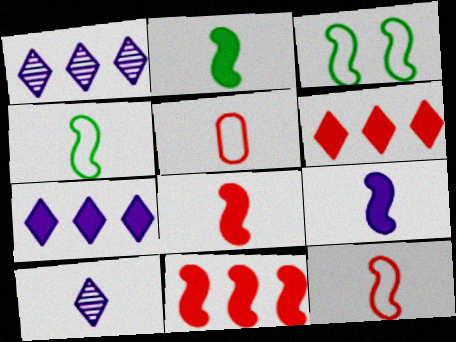[[2, 5, 10], 
[2, 8, 9]]